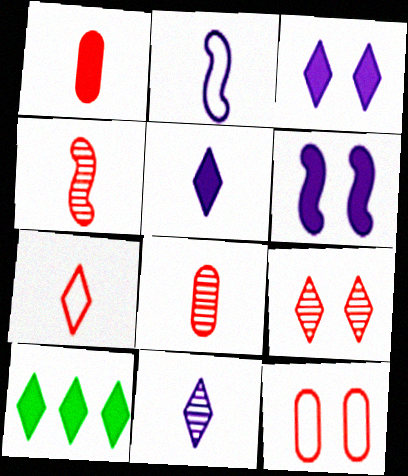[[1, 4, 7], 
[1, 6, 10]]